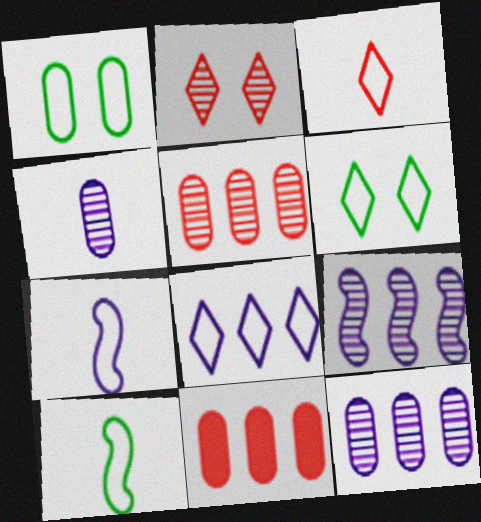[[1, 4, 11], 
[3, 6, 8]]